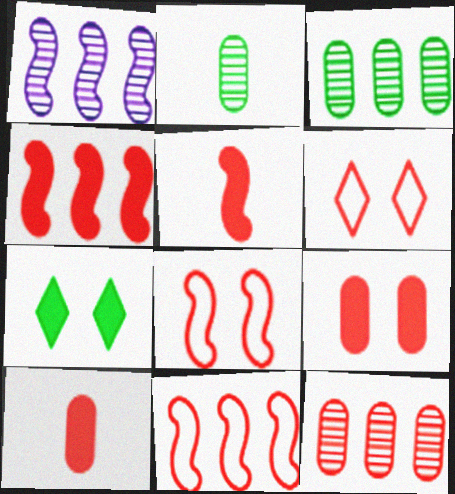[[5, 6, 12]]